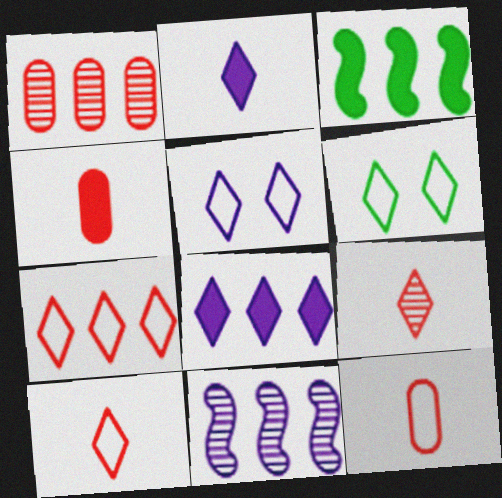[[4, 6, 11], 
[6, 8, 9]]